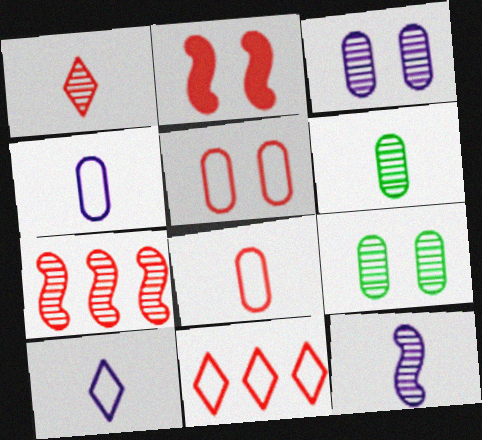[[1, 6, 12]]